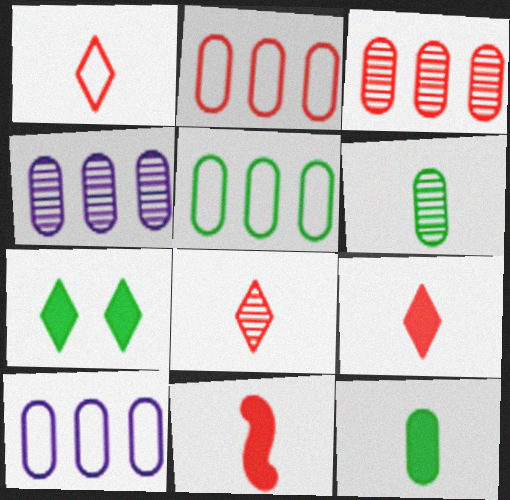[[1, 8, 9], 
[2, 5, 10]]